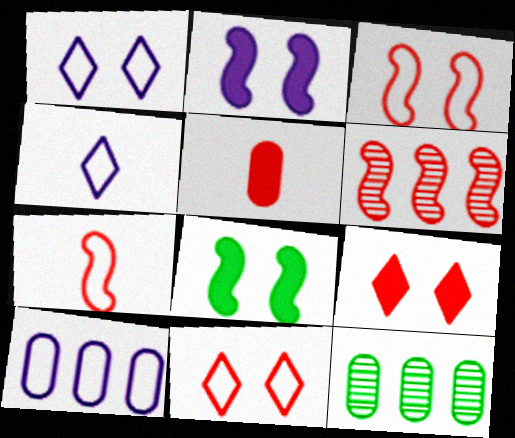[[5, 6, 11]]